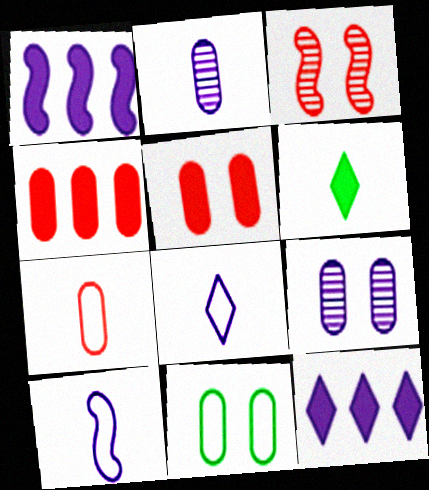[[1, 5, 6], 
[1, 8, 9], 
[2, 4, 11], 
[5, 9, 11], 
[9, 10, 12]]